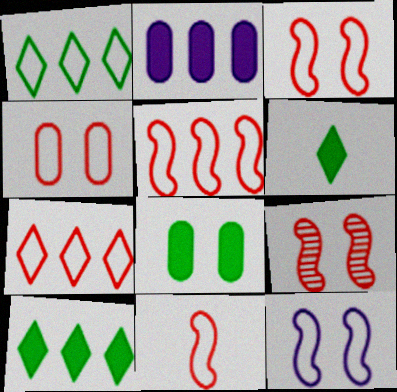[[3, 5, 11], 
[4, 7, 11]]